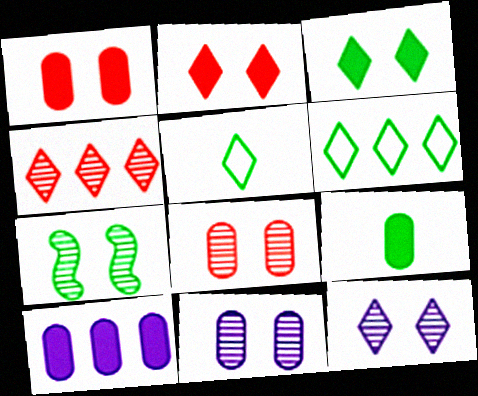[[1, 9, 10], 
[6, 7, 9], 
[7, 8, 12]]